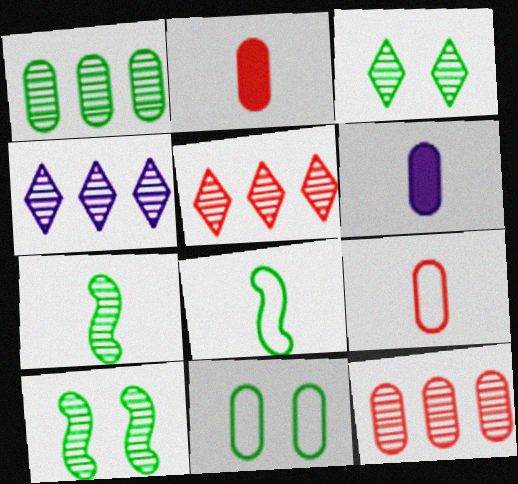[[1, 3, 7], 
[6, 11, 12]]